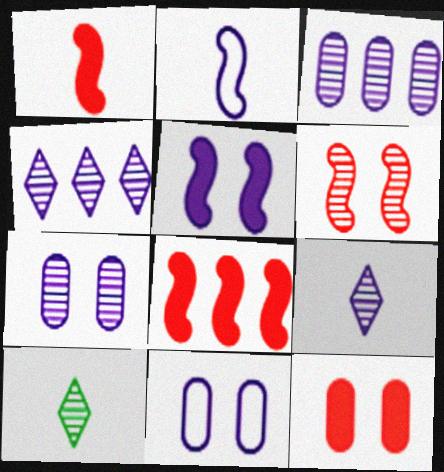[[3, 6, 10], 
[8, 10, 11]]